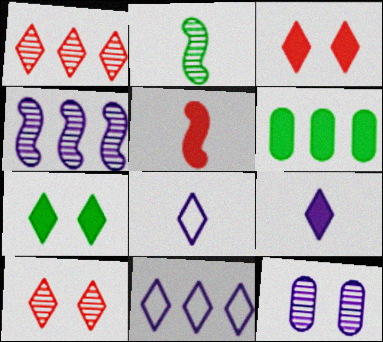[[1, 2, 12], 
[1, 7, 8]]